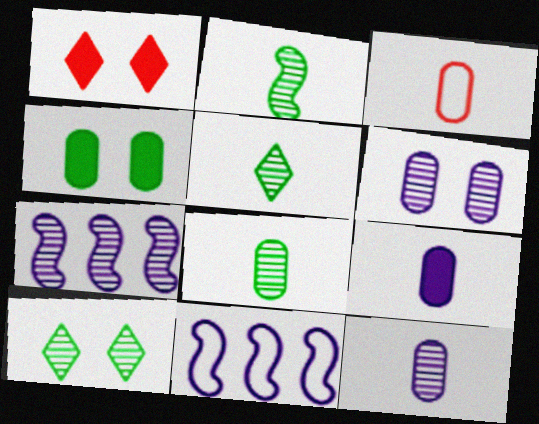[[1, 8, 11], 
[2, 5, 8], 
[3, 8, 9]]